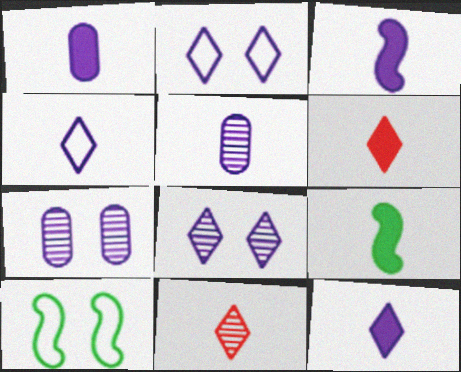[[1, 3, 12], 
[1, 6, 9], 
[3, 4, 5]]